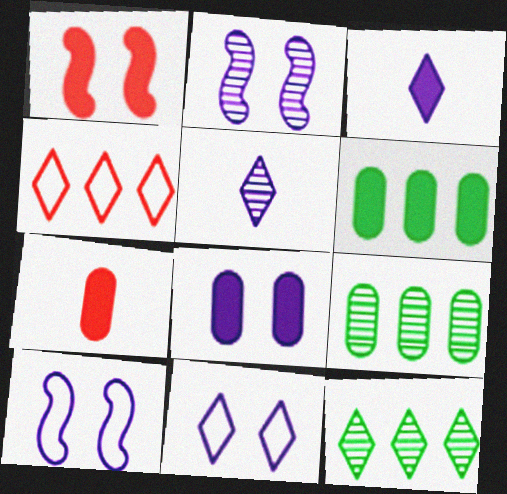[[1, 3, 6], 
[2, 8, 11], 
[6, 7, 8], 
[7, 10, 12]]